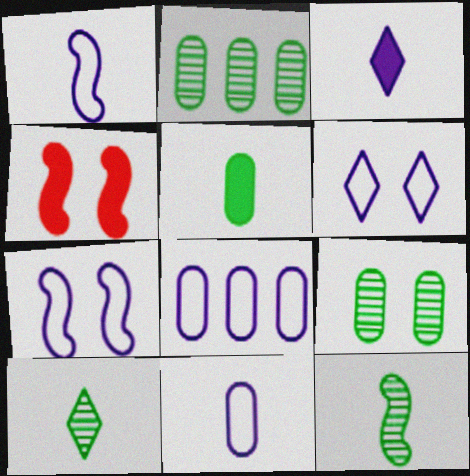[[1, 6, 8], 
[4, 6, 9], 
[4, 8, 10]]